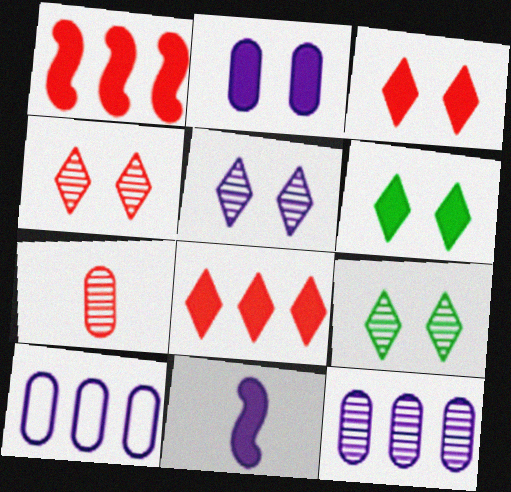[[4, 5, 9], 
[5, 10, 11]]